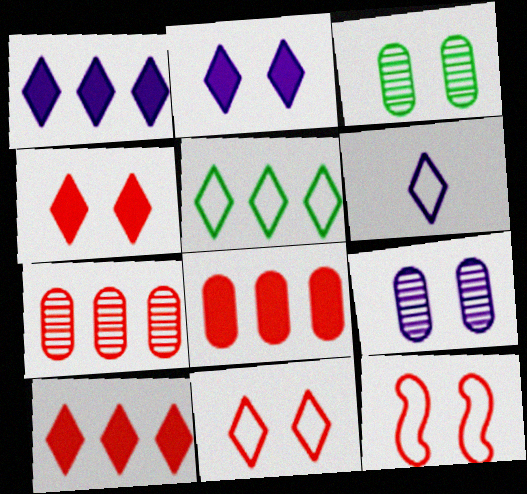[[2, 3, 12], 
[5, 6, 11]]